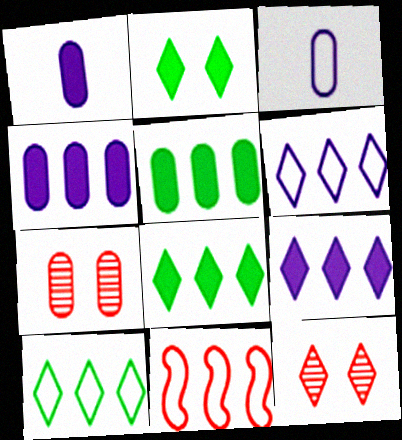[[3, 5, 7]]